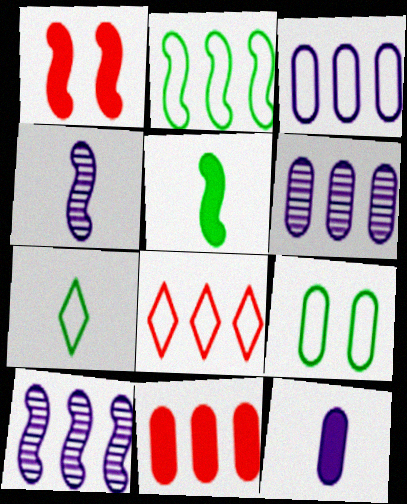[[1, 2, 4], 
[1, 6, 7], 
[2, 3, 8], 
[2, 7, 9]]